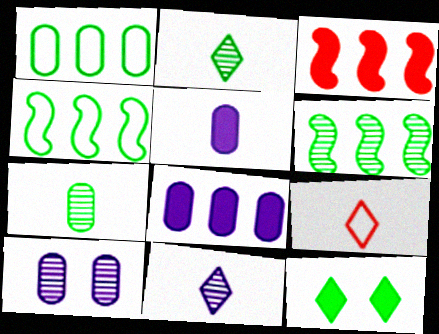[[3, 5, 12], 
[4, 7, 12]]